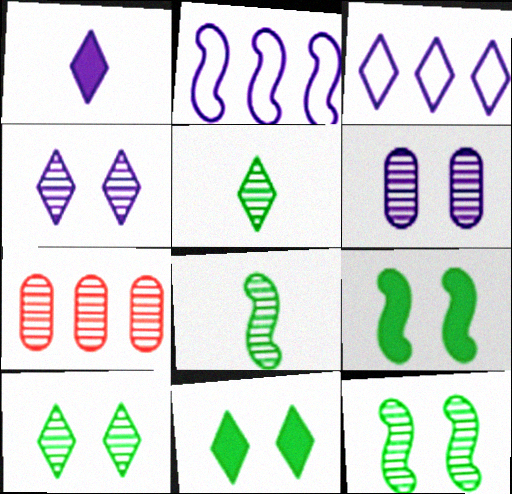[[1, 2, 6], 
[1, 3, 4], 
[4, 7, 8]]